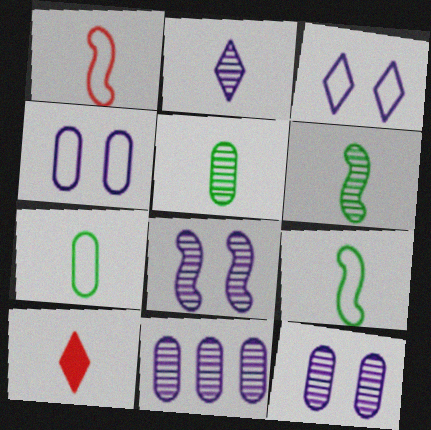[[2, 8, 11]]